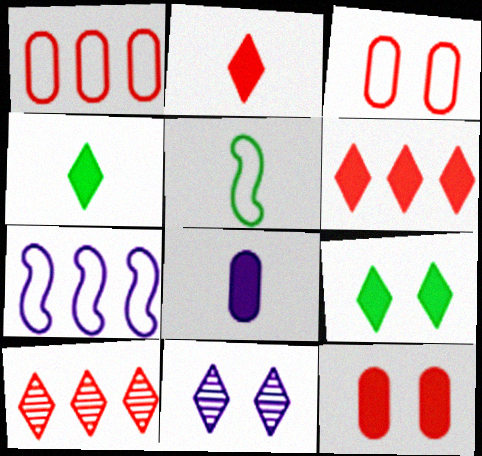[[7, 8, 11]]